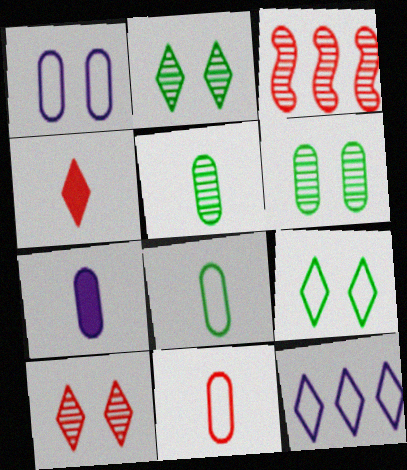[[2, 4, 12], 
[3, 7, 9], 
[5, 7, 11]]